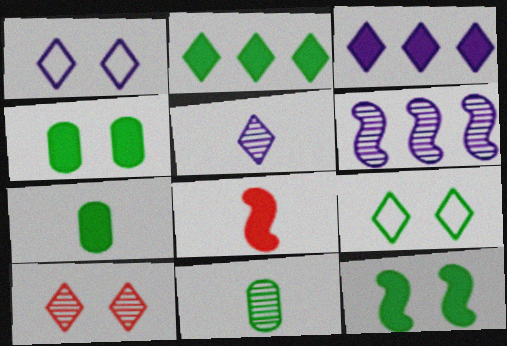[[1, 3, 5], 
[2, 7, 12], 
[3, 4, 8], 
[6, 10, 11]]